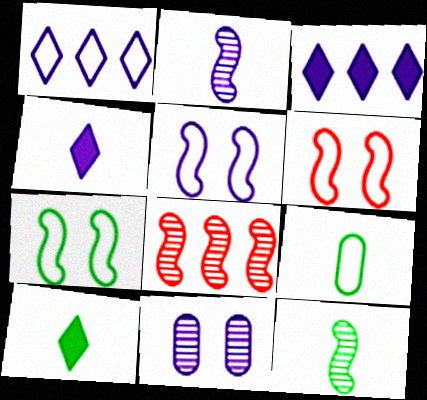[[1, 6, 9], 
[5, 6, 7], 
[9, 10, 12]]